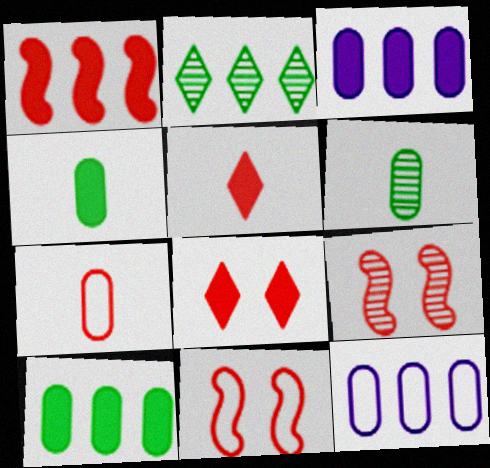[[1, 2, 12]]